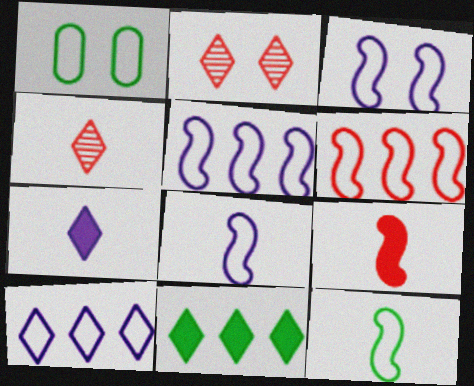[[3, 5, 8], 
[3, 6, 12]]